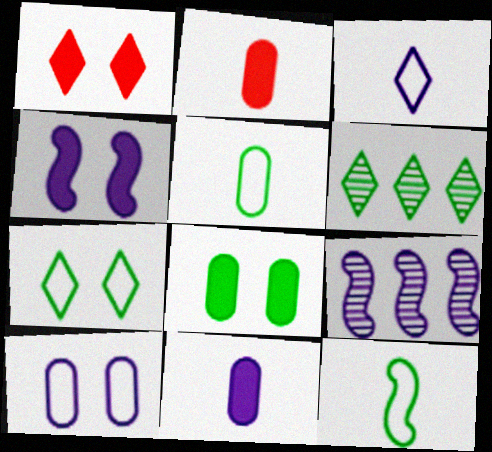[[1, 3, 6], 
[1, 4, 8], 
[1, 5, 9], 
[2, 7, 9], 
[6, 8, 12]]